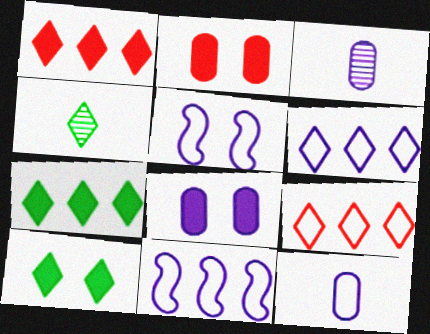[[2, 4, 11], 
[5, 6, 12]]